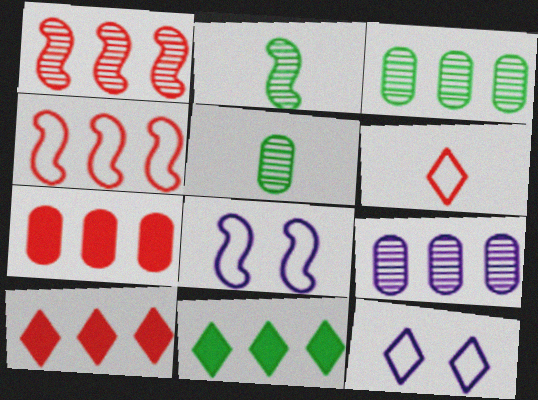[[2, 7, 12], 
[4, 9, 11], 
[5, 8, 10]]